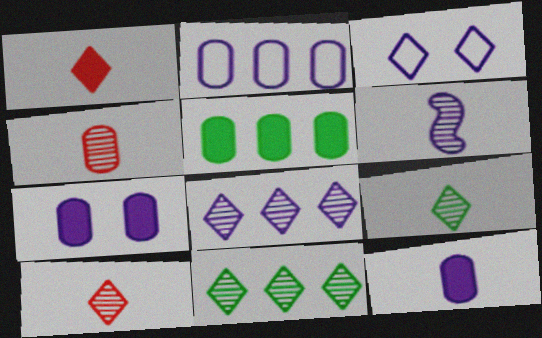[[1, 3, 11], 
[4, 6, 9]]